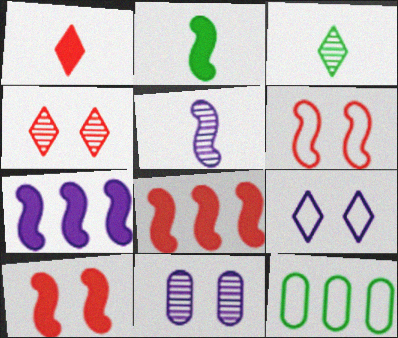[[2, 7, 10]]